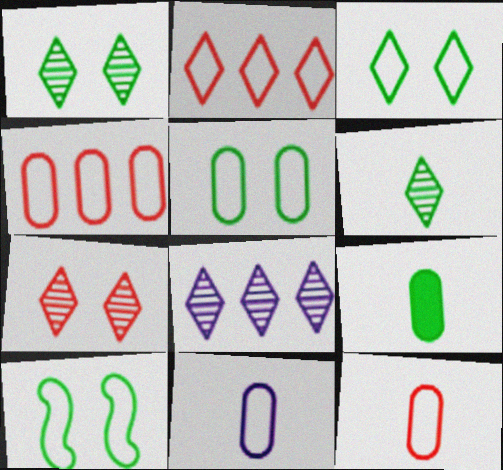[[2, 10, 11], 
[3, 5, 10], 
[4, 5, 11], 
[6, 7, 8]]